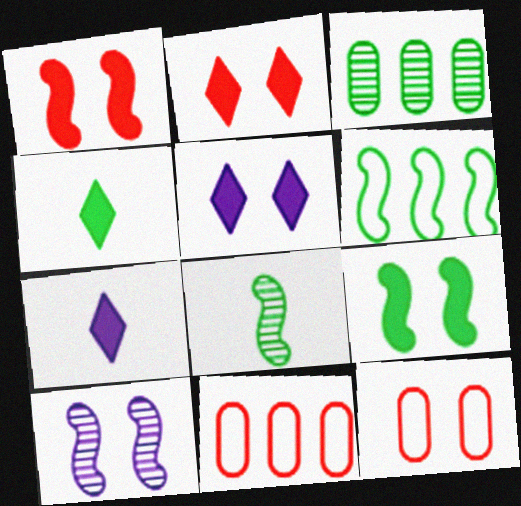[[4, 10, 11], 
[5, 8, 11], 
[6, 8, 9]]